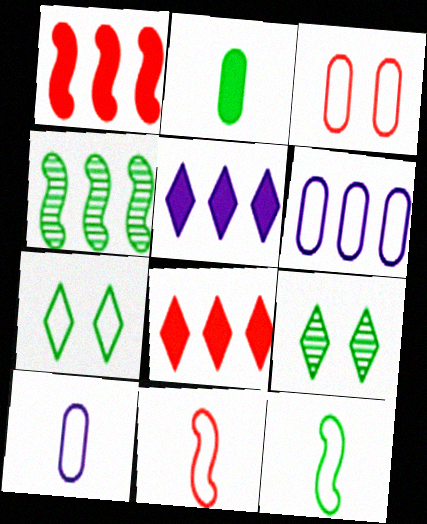[[1, 9, 10], 
[2, 4, 7], 
[4, 6, 8], 
[6, 7, 11]]